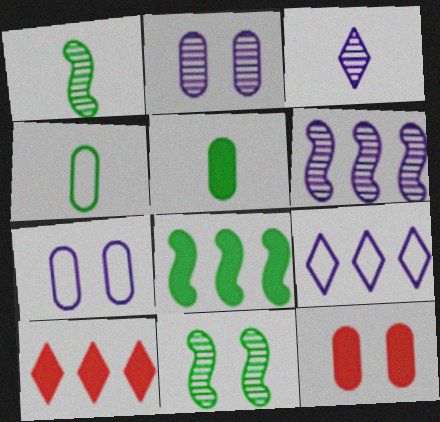[[1, 7, 10], 
[1, 9, 12], 
[2, 3, 6]]